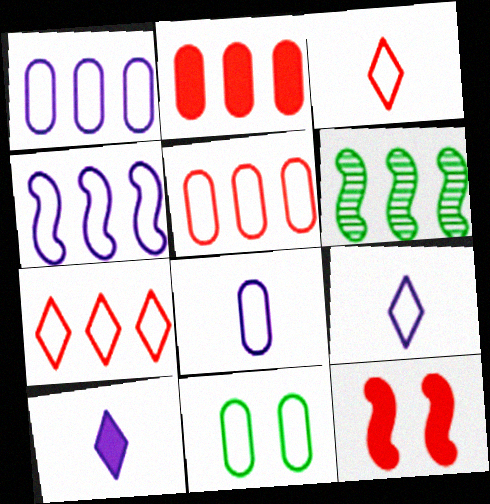[[3, 4, 11], 
[5, 8, 11]]